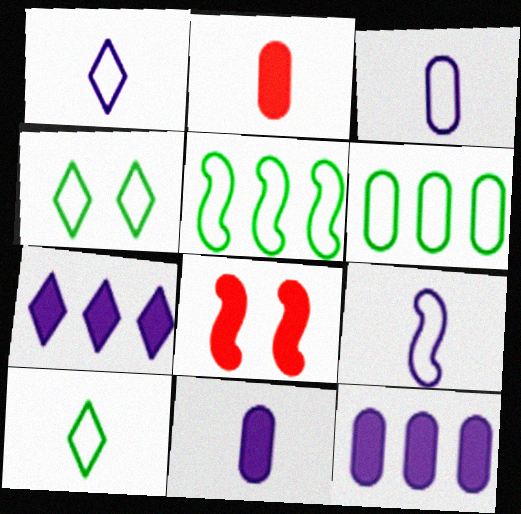[[1, 3, 9]]